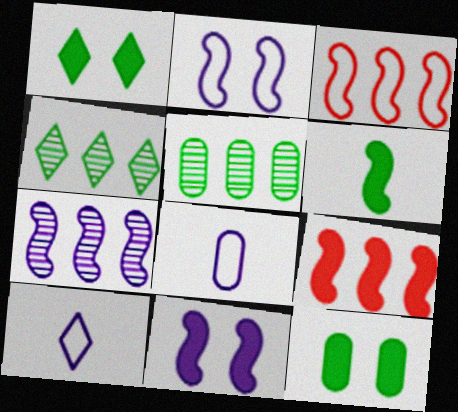[[6, 9, 11]]